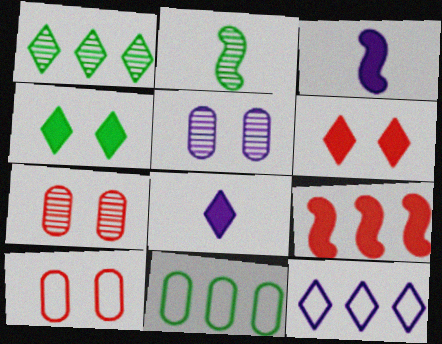[[1, 3, 10], 
[2, 4, 11], 
[3, 5, 12]]